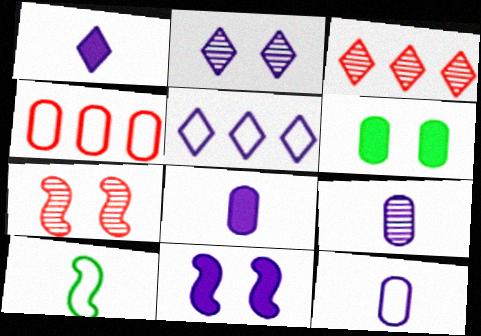[[1, 2, 5], 
[4, 6, 9], 
[5, 9, 11], 
[8, 9, 12]]